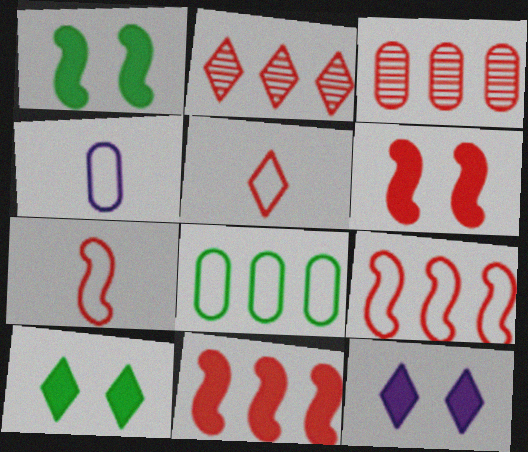[[1, 2, 4], 
[3, 5, 6]]